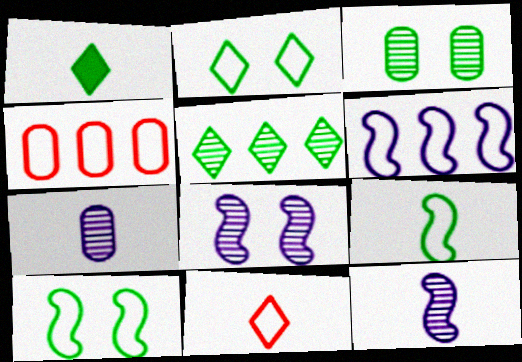[[1, 2, 5], 
[1, 4, 8]]